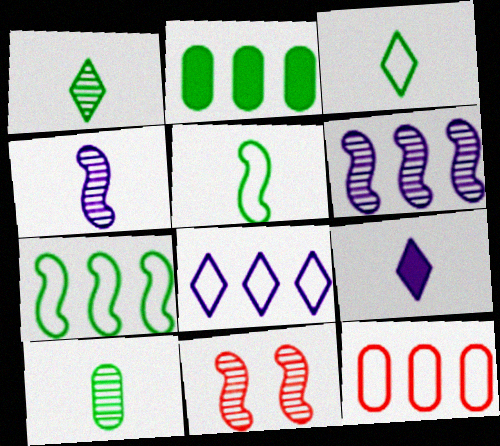[[7, 8, 12]]